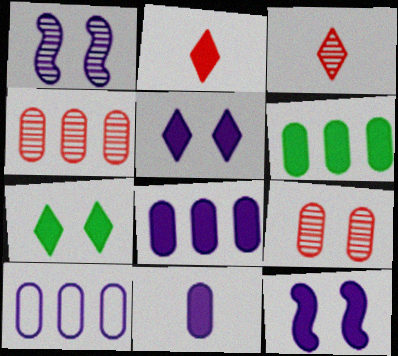[[2, 6, 12], 
[4, 6, 10]]